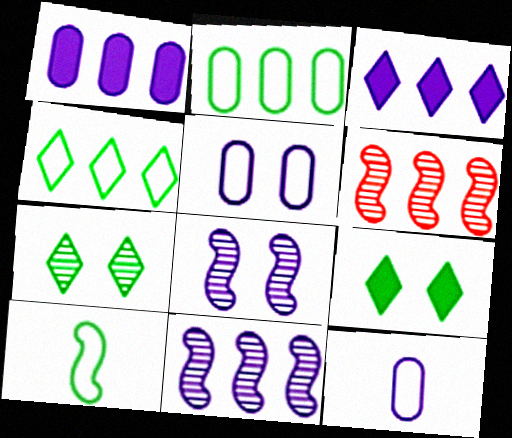[[1, 4, 6], 
[2, 3, 6], 
[3, 8, 12], 
[6, 9, 12]]